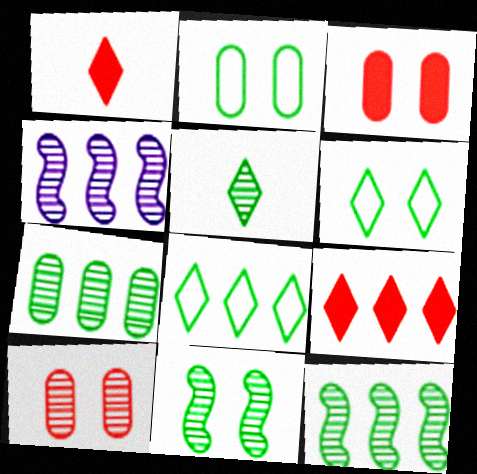[[1, 2, 4], 
[4, 5, 10], 
[5, 7, 11]]